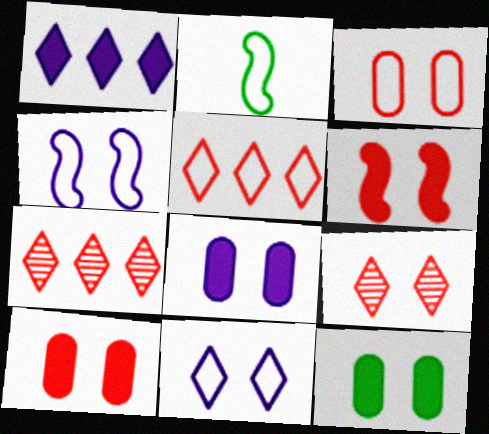[[2, 7, 8], 
[3, 6, 9], 
[4, 9, 12], 
[8, 10, 12]]